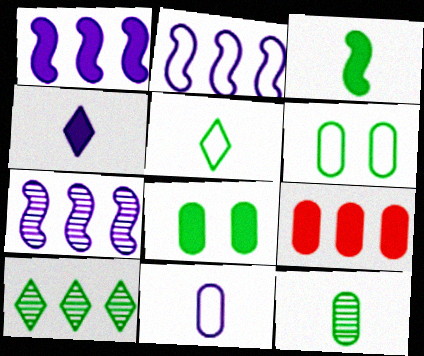[[1, 2, 7], 
[2, 9, 10], 
[3, 5, 12], 
[3, 6, 10]]